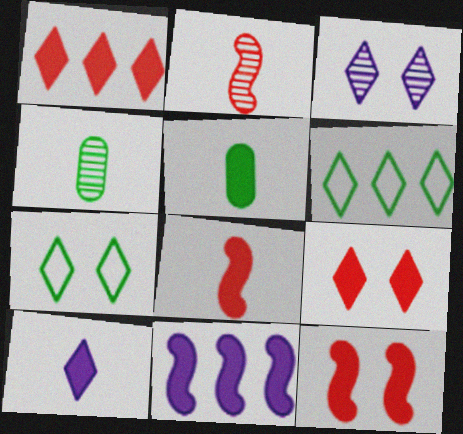[[3, 7, 9], 
[5, 8, 10], 
[5, 9, 11]]